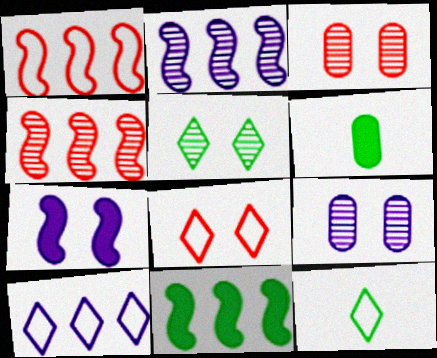[[1, 2, 11], 
[2, 6, 8], 
[8, 10, 12]]